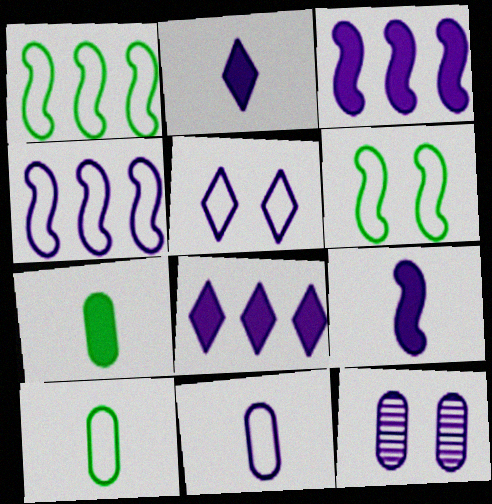[[2, 4, 12], 
[4, 5, 11]]